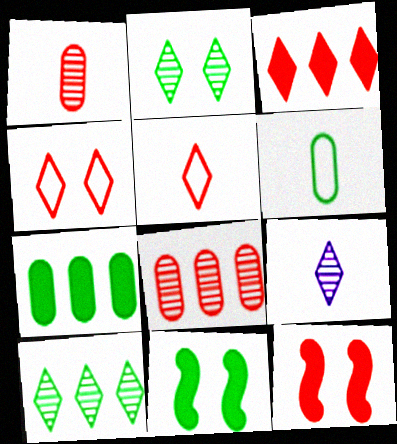[[5, 8, 12], 
[6, 10, 11]]